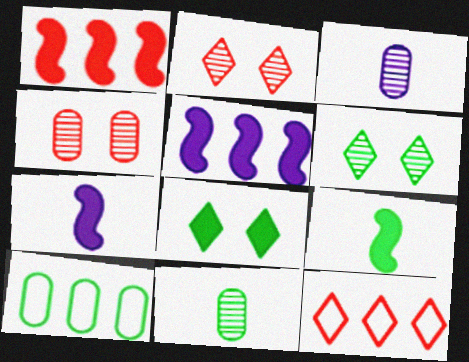[[2, 7, 10], 
[6, 9, 10]]